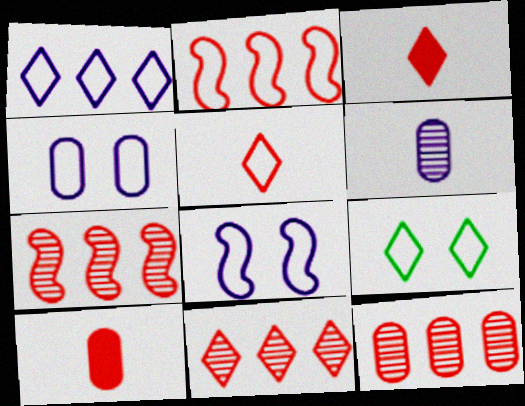[[1, 5, 9], 
[7, 11, 12]]